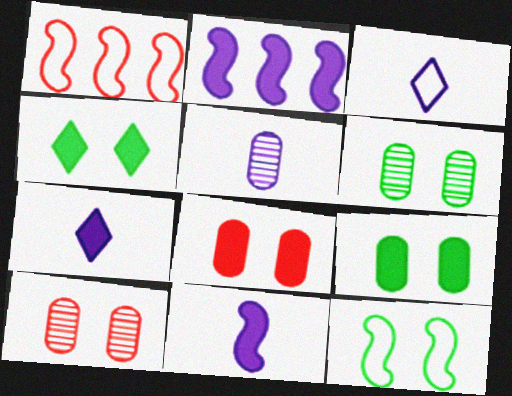[[1, 4, 5], 
[1, 6, 7], 
[3, 5, 11], 
[4, 6, 12]]